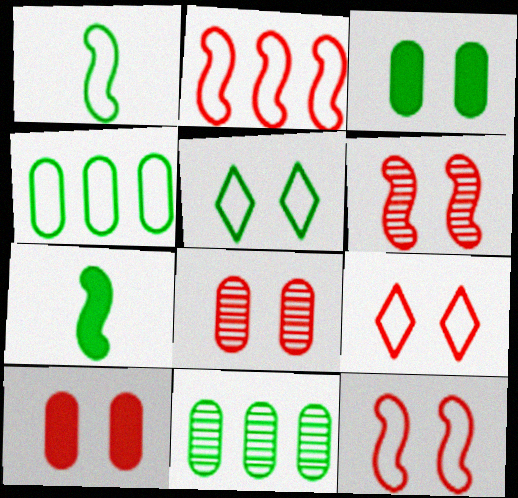[[1, 4, 5], 
[5, 7, 11], 
[6, 9, 10]]